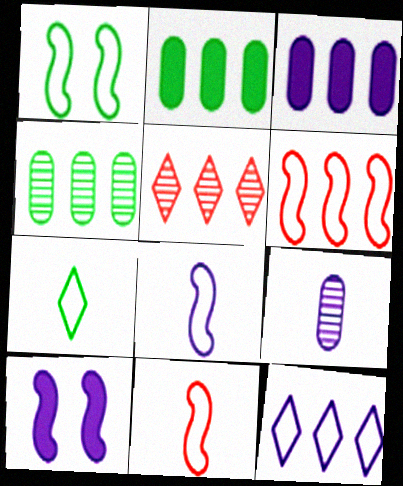[[1, 6, 8], 
[9, 10, 12]]